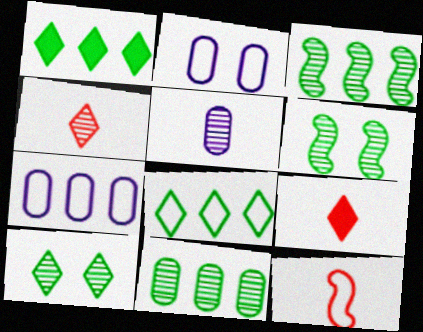[[2, 3, 9], 
[2, 8, 12], 
[6, 7, 9]]